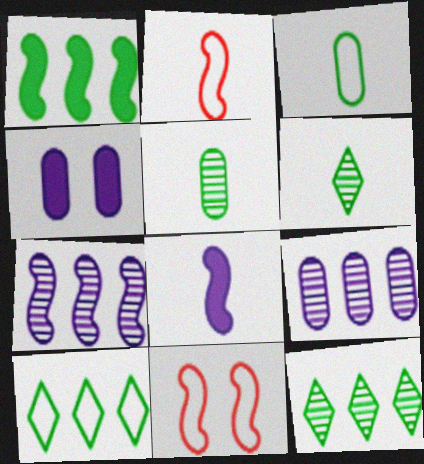[[2, 4, 12]]